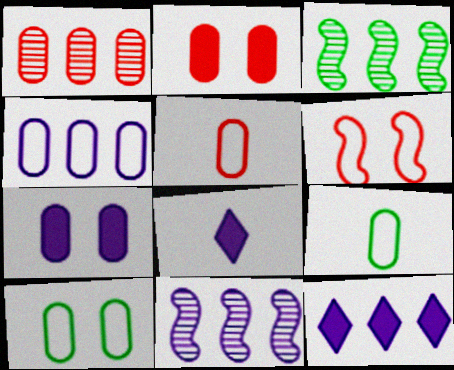[[1, 2, 5], 
[1, 7, 9], 
[4, 5, 10], 
[4, 11, 12]]